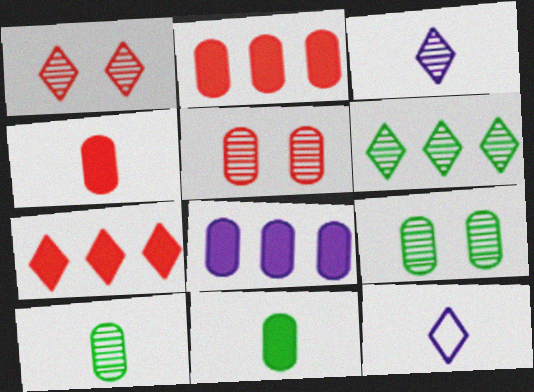[[1, 3, 6]]